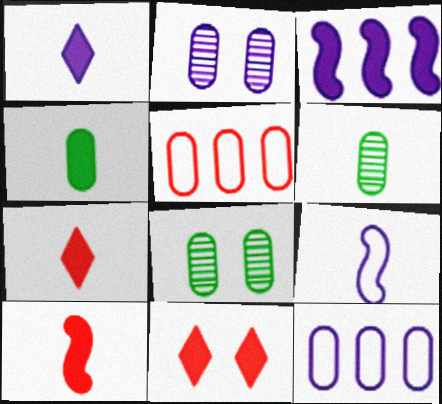[[1, 4, 10], 
[2, 4, 5], 
[3, 4, 11], 
[6, 7, 9]]